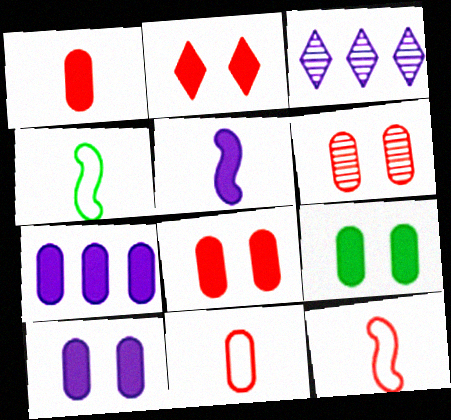[[1, 7, 9], 
[3, 4, 8], 
[3, 9, 12], 
[8, 9, 10]]